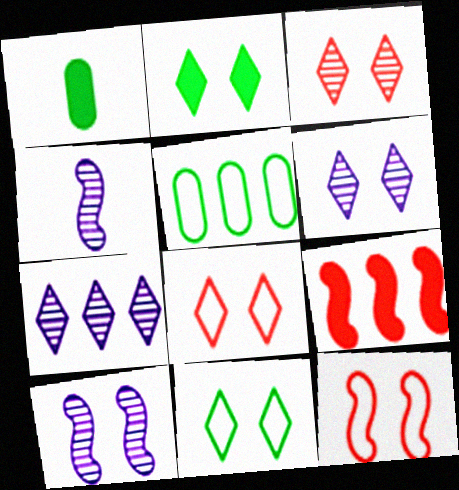[[1, 7, 12], 
[2, 6, 8], 
[5, 7, 9]]